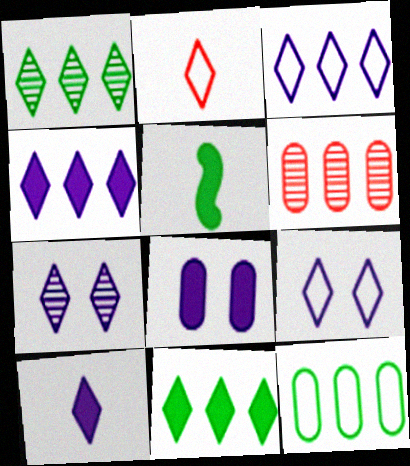[[2, 7, 11], 
[3, 7, 10], 
[5, 6, 9]]